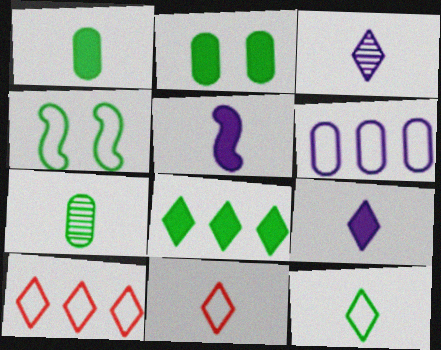[[4, 6, 11], 
[4, 7, 8], 
[5, 7, 11]]